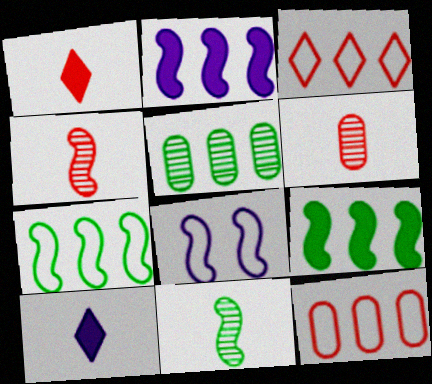[[1, 5, 8], 
[2, 3, 5], 
[4, 8, 9]]